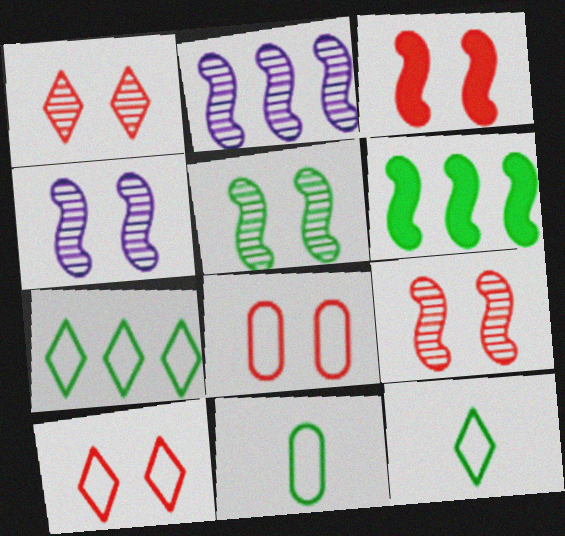[[1, 3, 8], 
[4, 5, 9]]